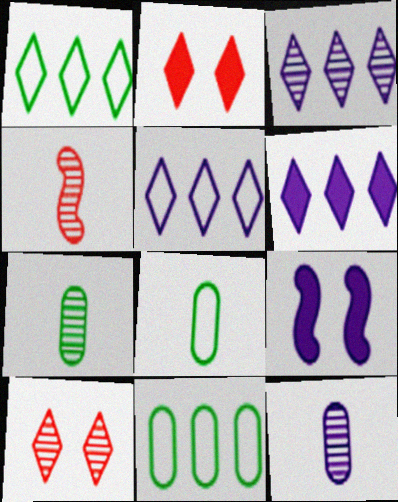[[3, 5, 6], 
[5, 9, 12]]